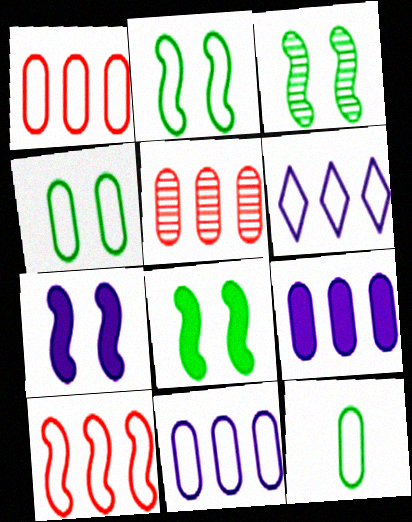[[2, 3, 8]]